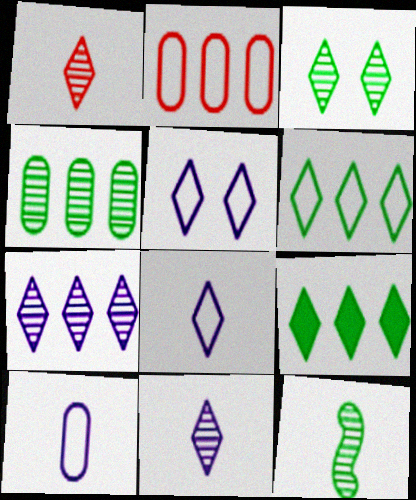[[1, 3, 7], 
[1, 5, 9], 
[3, 4, 12]]